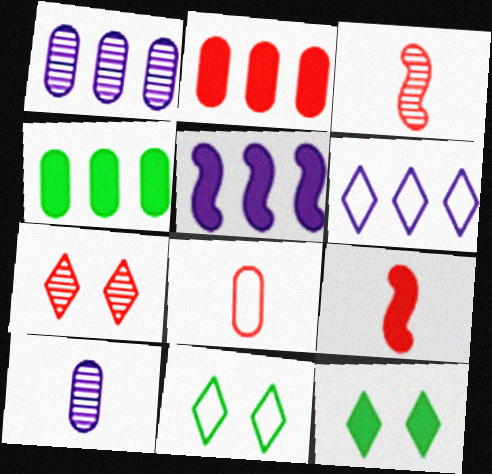[[1, 5, 6], 
[1, 9, 11]]